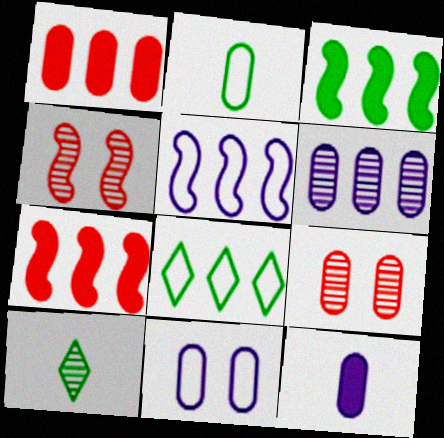[[4, 6, 10], 
[4, 8, 12], 
[6, 7, 8], 
[6, 11, 12], 
[7, 10, 11]]